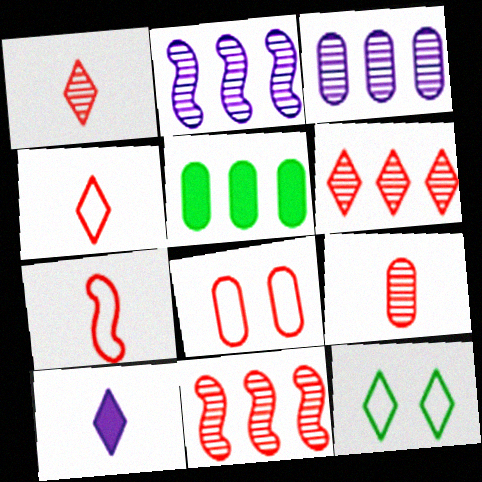[[6, 10, 12]]